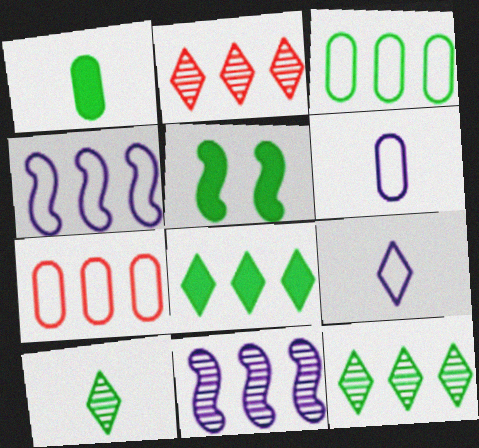[[1, 5, 8], 
[2, 5, 6], 
[3, 5, 10], 
[7, 8, 11]]